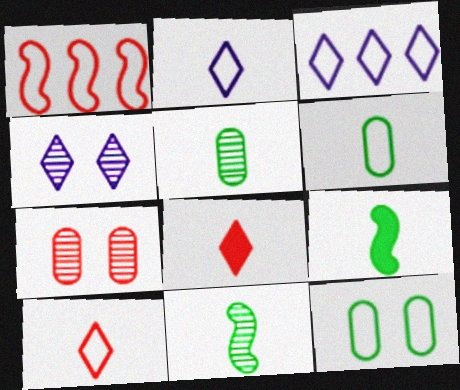[[1, 2, 12], 
[1, 7, 8], 
[3, 7, 9]]